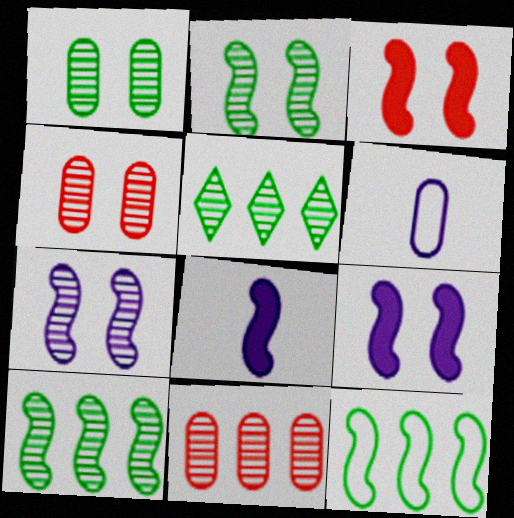[[3, 5, 6]]